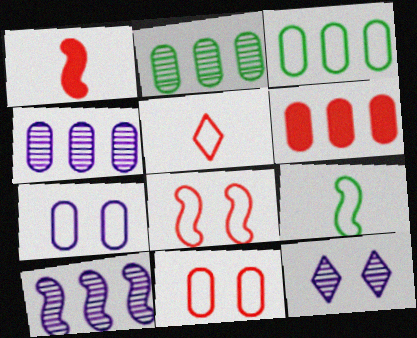[[1, 3, 12], 
[3, 4, 6], 
[6, 9, 12]]